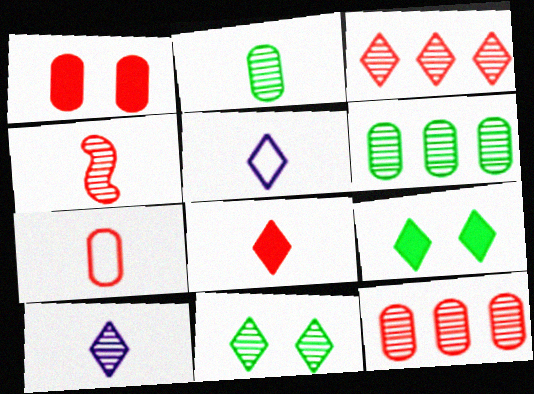[[1, 7, 12], 
[2, 4, 10], 
[3, 5, 9], 
[3, 10, 11], 
[4, 7, 8]]